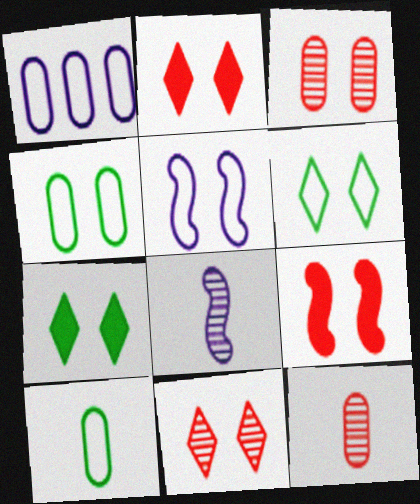[[3, 5, 7]]